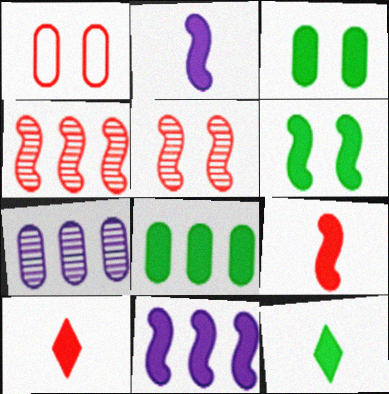[[1, 4, 10], 
[3, 10, 11], 
[6, 8, 12], 
[6, 9, 11]]